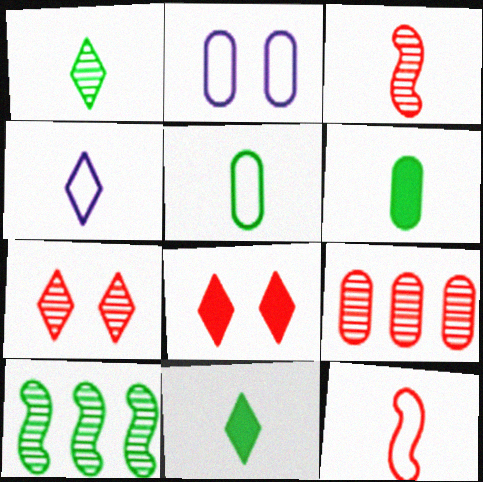[[2, 6, 9], 
[3, 4, 6], 
[3, 7, 9], 
[4, 5, 12], 
[8, 9, 12]]